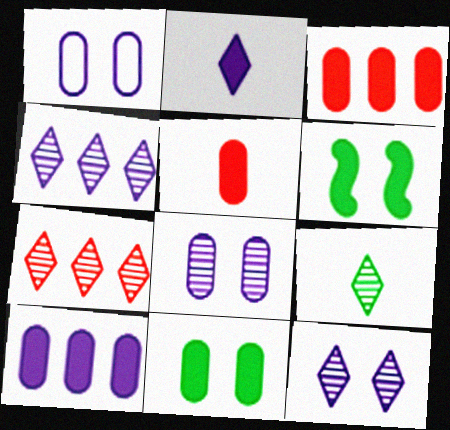[[2, 3, 6], 
[5, 10, 11], 
[7, 9, 12]]